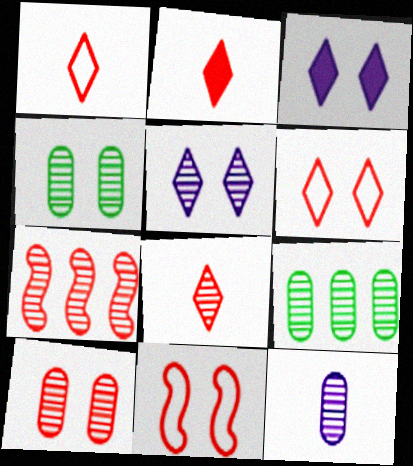[[1, 2, 8], 
[3, 4, 11], 
[7, 8, 10], 
[9, 10, 12]]